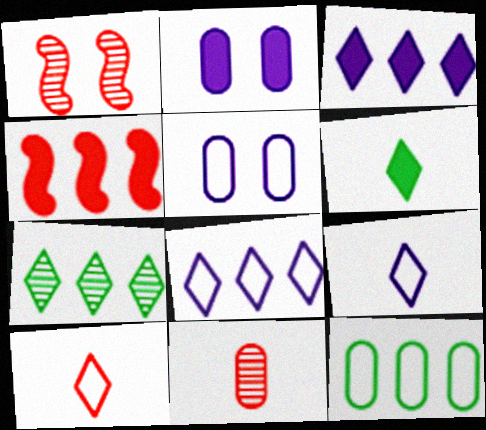[[2, 4, 6], 
[2, 11, 12]]